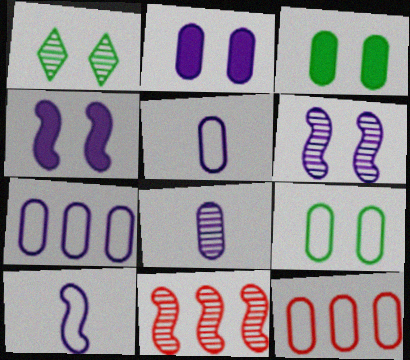[[1, 8, 11], 
[2, 7, 8], 
[3, 8, 12], 
[5, 9, 12]]